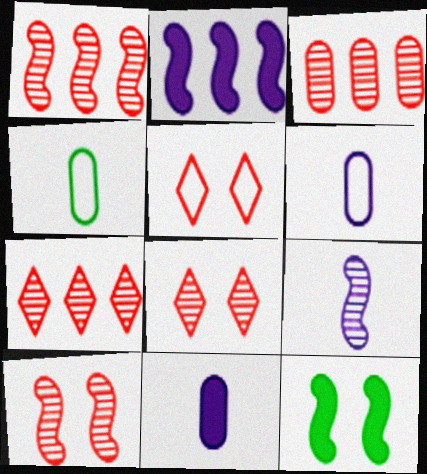[[1, 3, 7], 
[2, 4, 8], 
[6, 7, 12]]